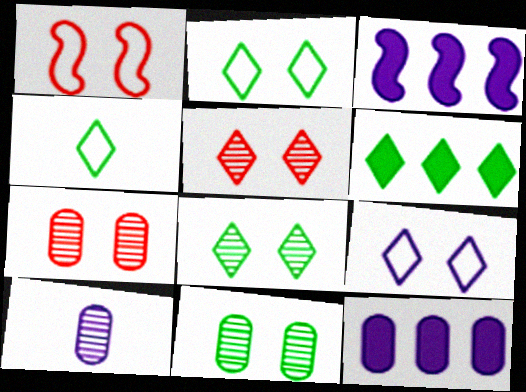[[1, 6, 10], 
[3, 4, 7], 
[3, 9, 10], 
[4, 6, 8]]